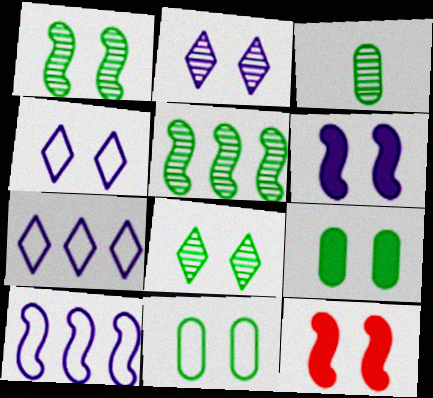[[2, 11, 12], 
[3, 5, 8], 
[3, 7, 12]]